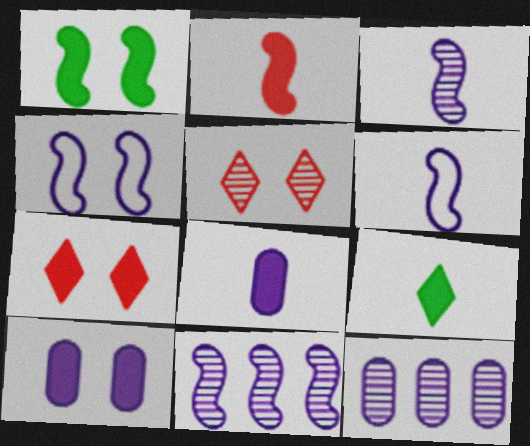[[1, 7, 10], 
[2, 8, 9]]